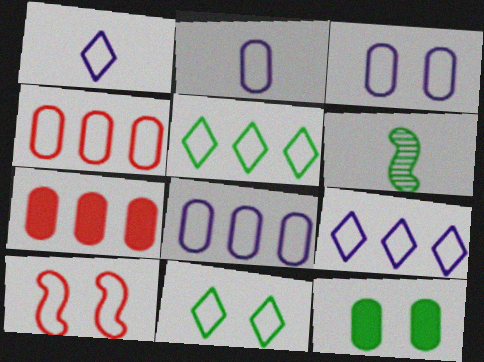[[2, 3, 8], 
[2, 5, 10], 
[3, 10, 11], 
[5, 6, 12]]